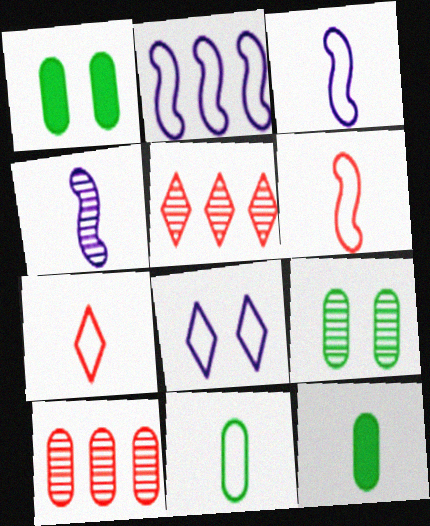[[1, 3, 5], 
[3, 7, 11], 
[4, 5, 9], 
[4, 7, 12]]